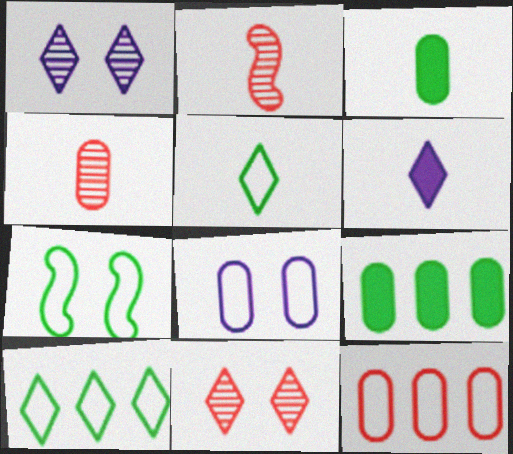[[4, 8, 9], 
[6, 10, 11]]